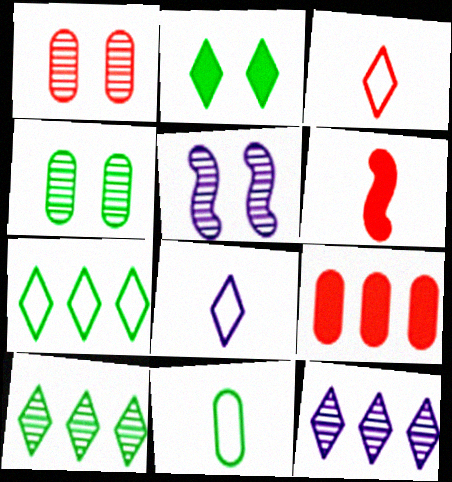[[2, 3, 12]]